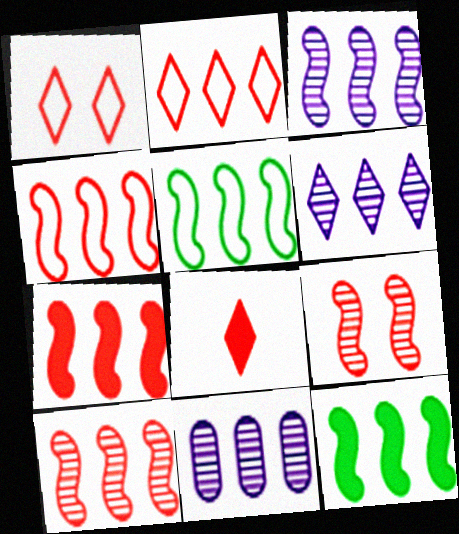[[2, 11, 12], 
[3, 4, 12], 
[3, 5, 7], 
[3, 6, 11], 
[4, 7, 10]]